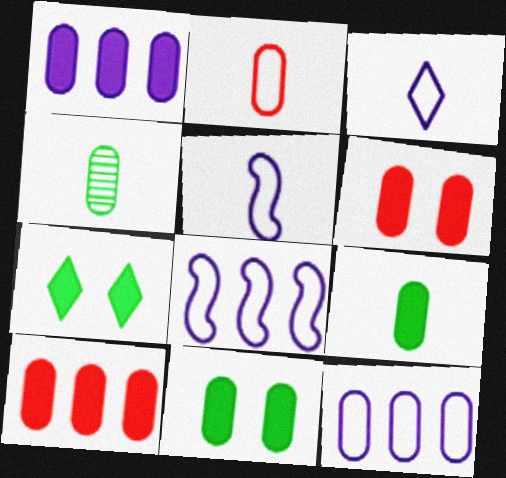[[1, 6, 9], 
[4, 6, 12]]